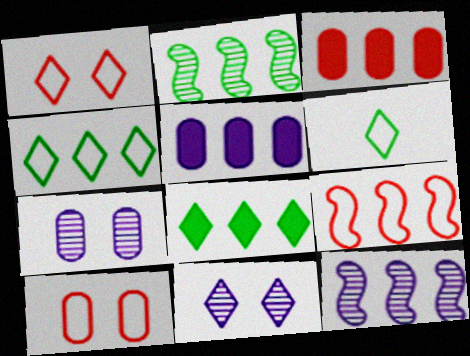[[3, 4, 12]]